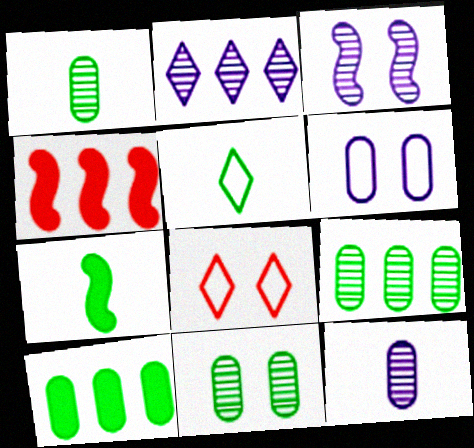[[1, 5, 7], 
[1, 9, 11], 
[2, 3, 12]]